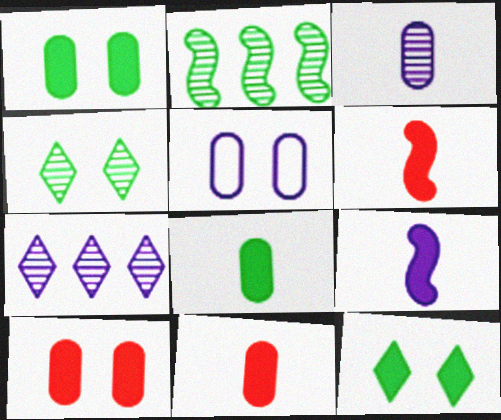[[5, 7, 9]]